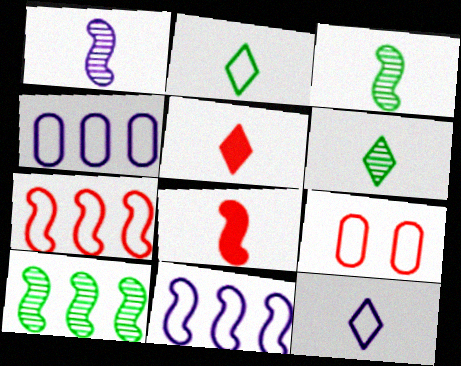[[2, 9, 11], 
[5, 6, 12]]